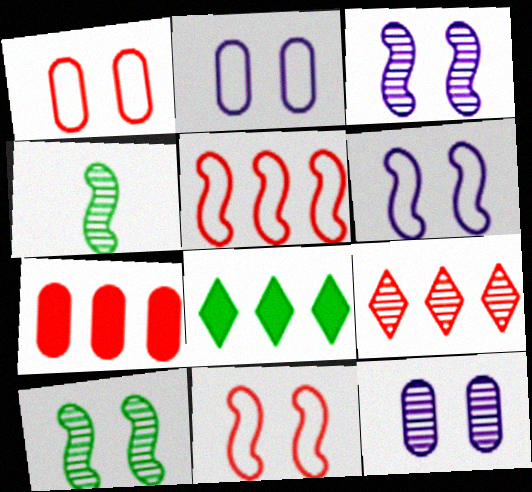[[4, 9, 12], 
[5, 7, 9]]